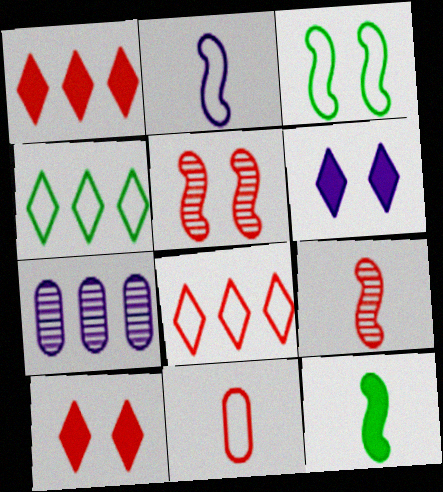[[1, 5, 11], 
[2, 6, 7], 
[2, 9, 12]]